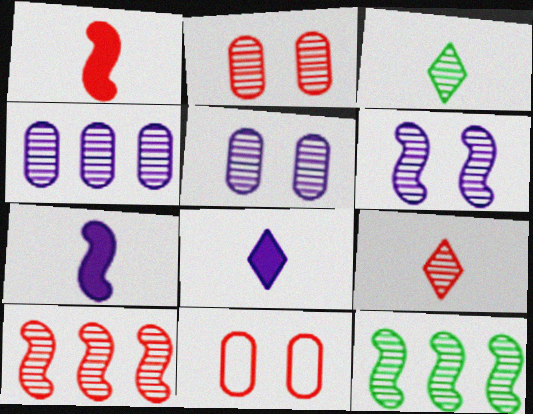[[2, 9, 10], 
[3, 5, 10], 
[5, 9, 12], 
[8, 11, 12]]